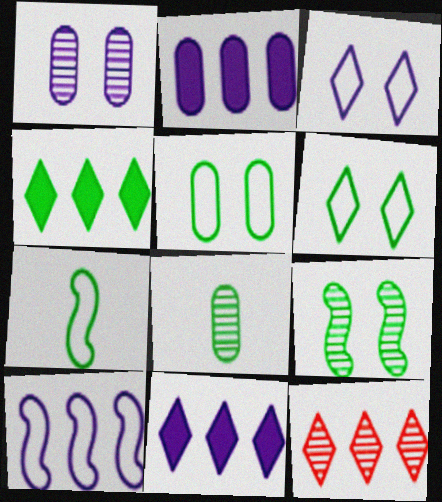[]